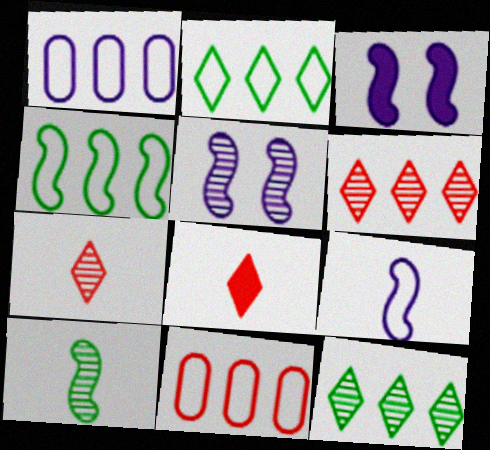[]